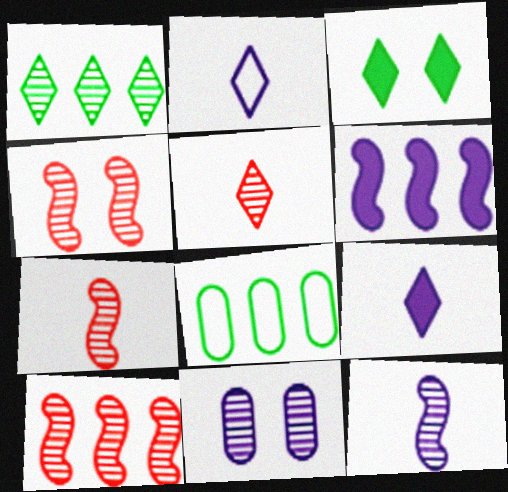[[1, 7, 11], 
[2, 6, 11], 
[4, 7, 10], 
[4, 8, 9]]